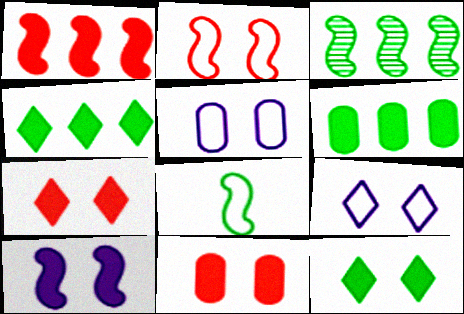[[10, 11, 12]]